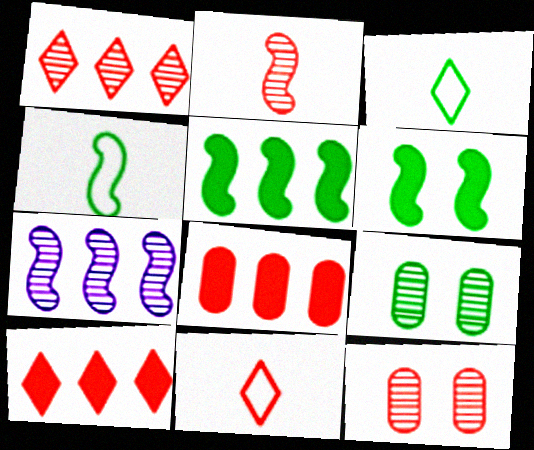[[1, 2, 12], 
[3, 5, 9]]